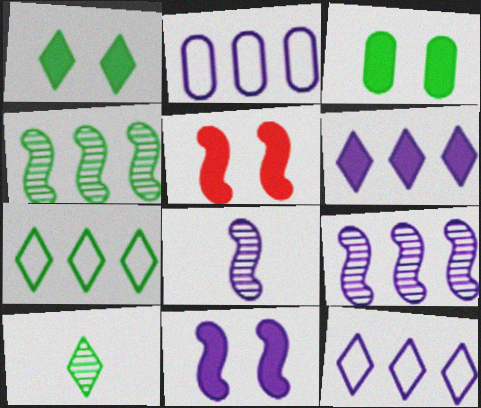[[1, 7, 10], 
[2, 5, 10], 
[2, 6, 9]]